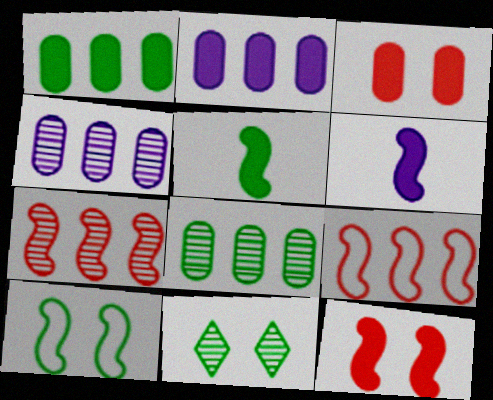[[6, 7, 10]]